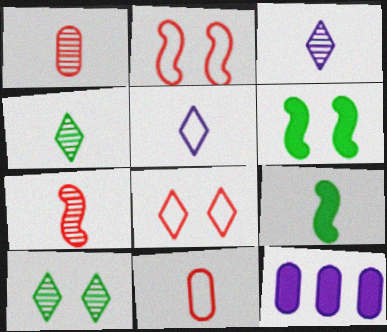[[1, 5, 9], 
[2, 4, 12], 
[3, 9, 11]]